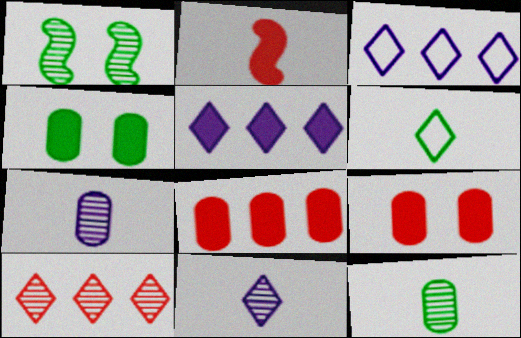[[1, 7, 10], 
[2, 4, 5], 
[2, 6, 7]]